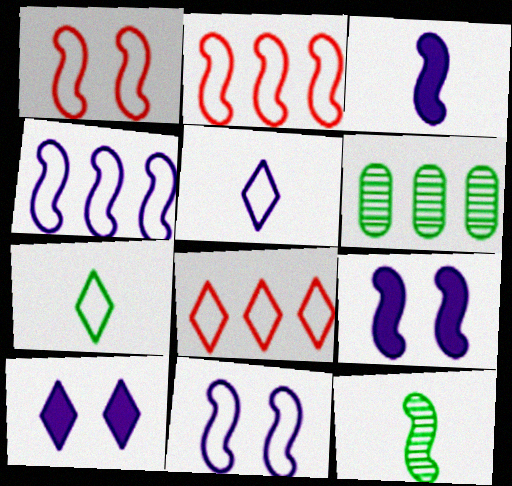[[2, 9, 12]]